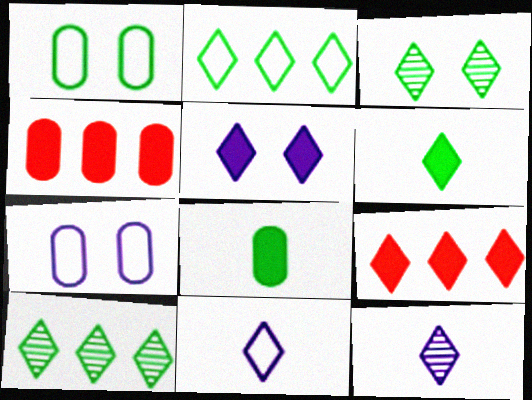[[2, 3, 6], 
[3, 9, 11], 
[5, 6, 9]]